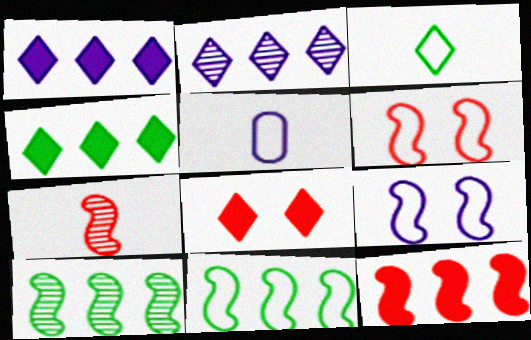[[2, 3, 8], 
[5, 8, 10], 
[6, 7, 12]]